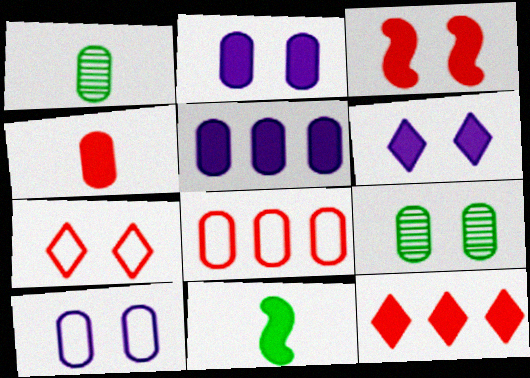[[1, 2, 8], 
[2, 11, 12], 
[3, 4, 12]]